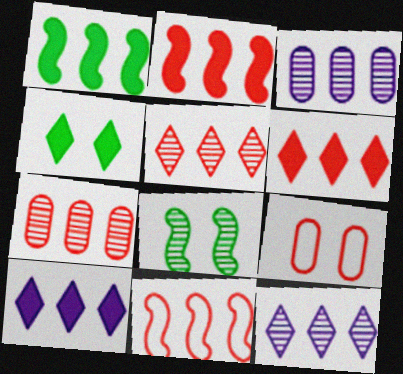[[6, 7, 11]]